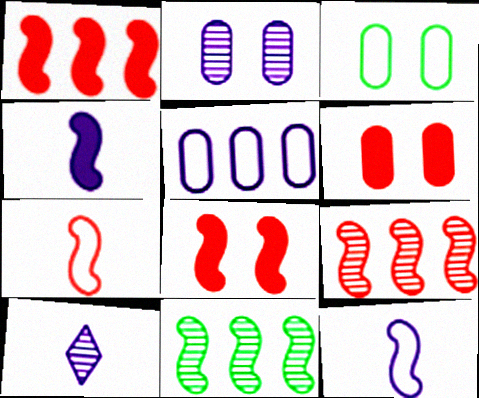[[1, 3, 10], 
[2, 3, 6], 
[7, 8, 9], 
[8, 11, 12]]